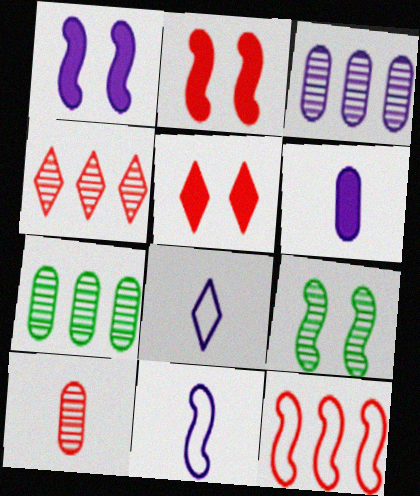[[1, 3, 8], 
[2, 7, 8], 
[5, 7, 11], 
[5, 10, 12]]